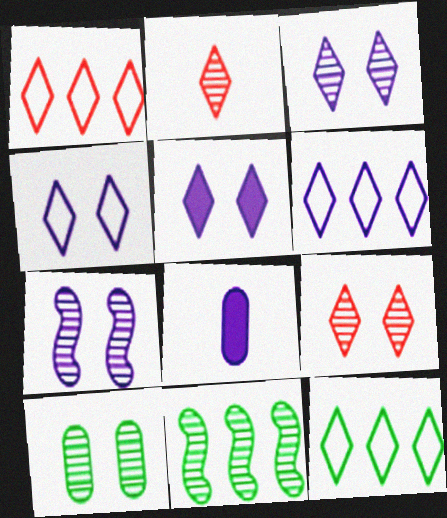[[1, 6, 12], 
[2, 5, 12], 
[3, 4, 5], 
[6, 7, 8], 
[7, 9, 10]]